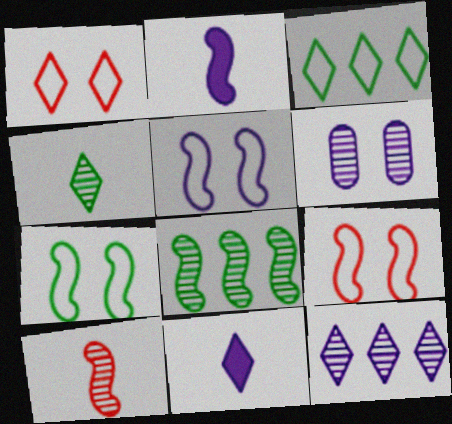[[2, 8, 9], 
[5, 7, 9]]